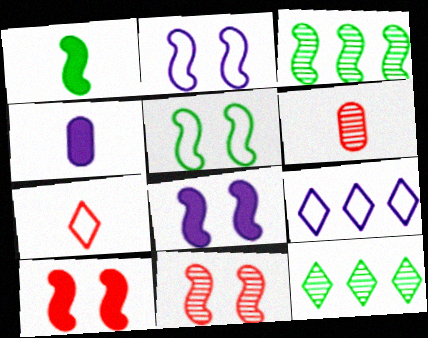[[1, 3, 5], 
[5, 8, 11]]